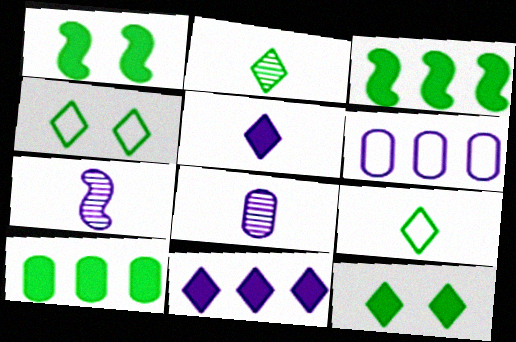[]